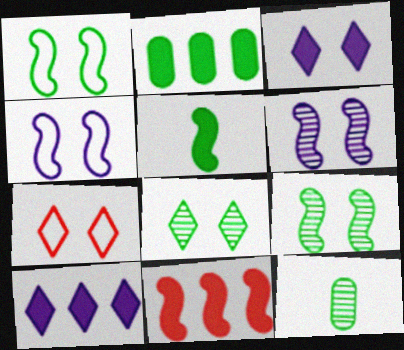[[2, 10, 11], 
[3, 7, 8]]